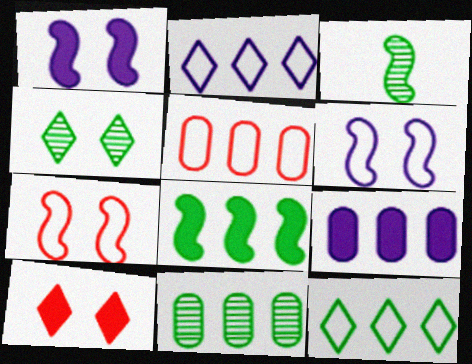[[3, 4, 11], 
[5, 9, 11], 
[8, 11, 12]]